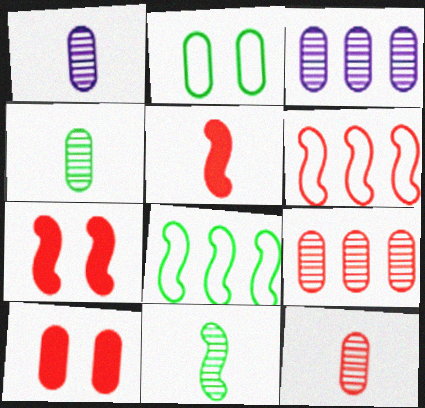[[1, 4, 12]]